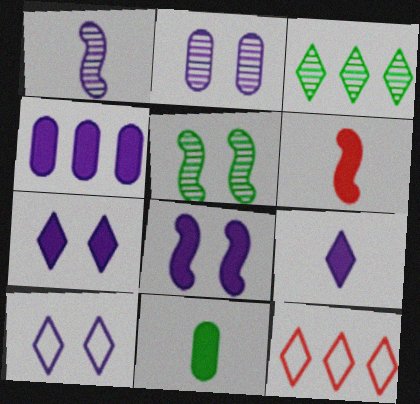[[1, 4, 10], 
[2, 8, 10], 
[4, 8, 9], 
[6, 9, 11]]